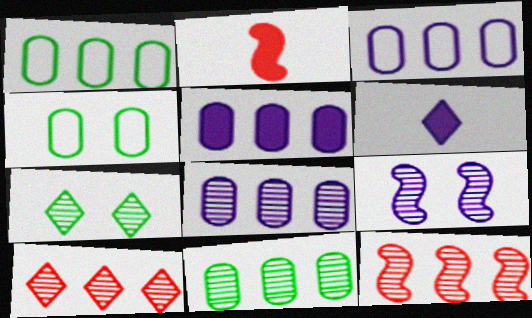[[2, 3, 7], 
[3, 5, 8], 
[3, 6, 9], 
[4, 6, 12]]